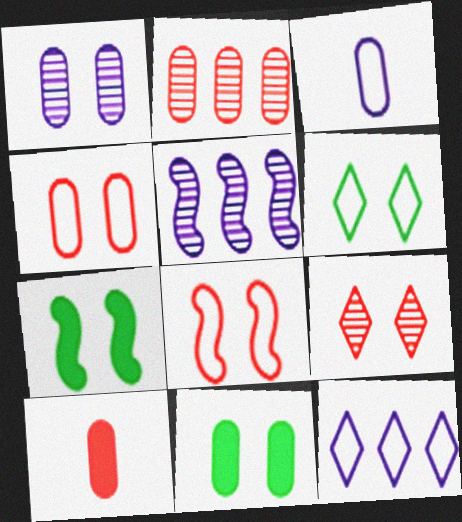[[1, 4, 11], 
[2, 3, 11], 
[2, 4, 10], 
[5, 6, 10]]